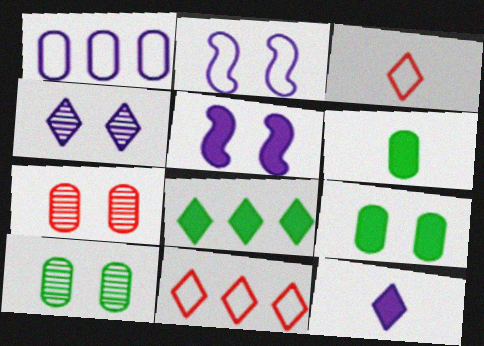[[1, 6, 7], 
[3, 4, 8]]